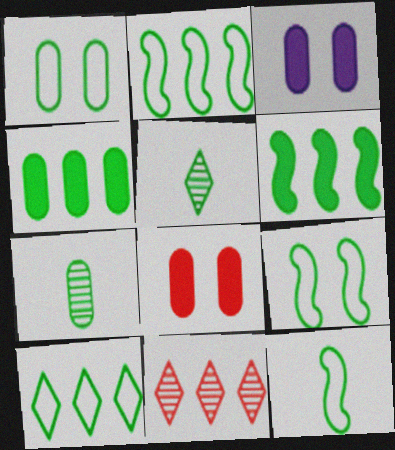[[1, 4, 7], 
[1, 5, 6], 
[1, 10, 12], 
[2, 9, 12], 
[3, 11, 12], 
[4, 5, 9]]